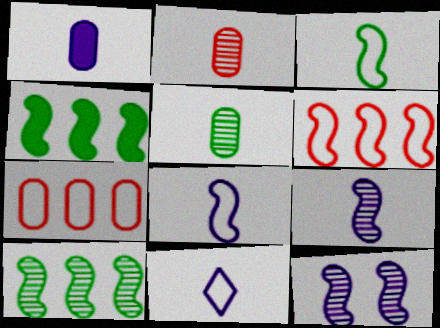[[1, 9, 11]]